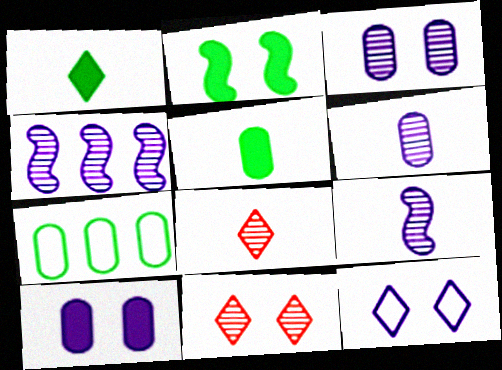[]